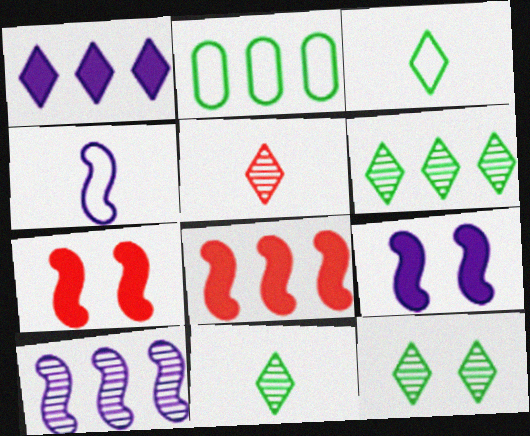[[2, 5, 9], 
[4, 9, 10], 
[6, 11, 12]]